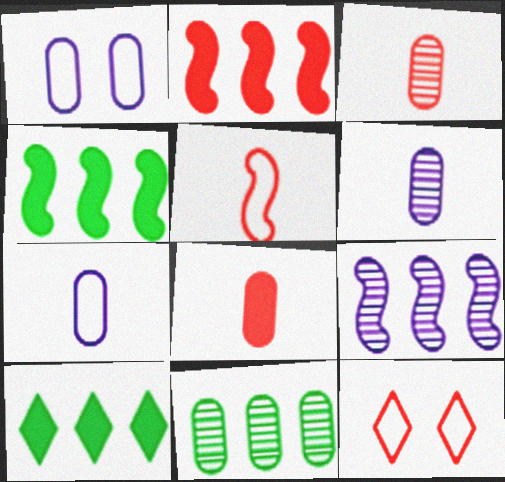[[1, 8, 11], 
[2, 3, 12], 
[4, 6, 12]]